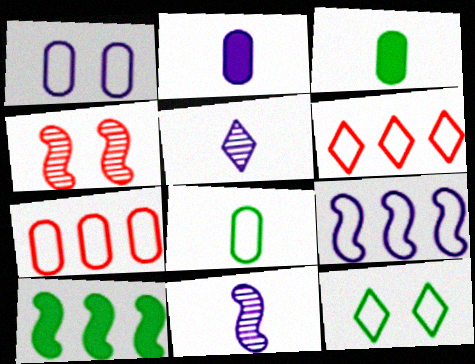[[1, 7, 8]]